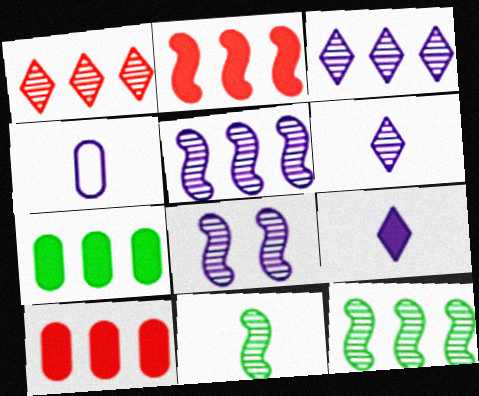[]